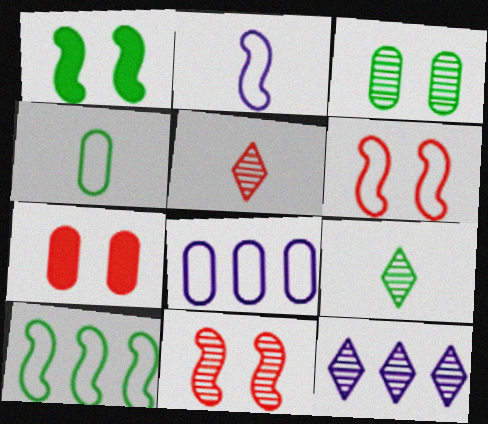[[1, 5, 8], 
[2, 6, 10]]